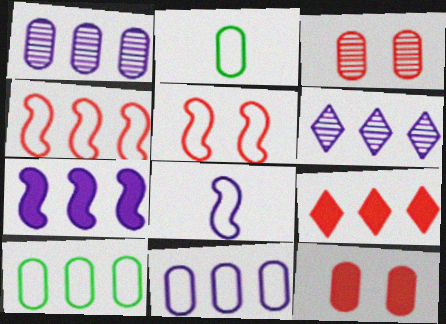[[1, 2, 12], 
[6, 7, 11]]